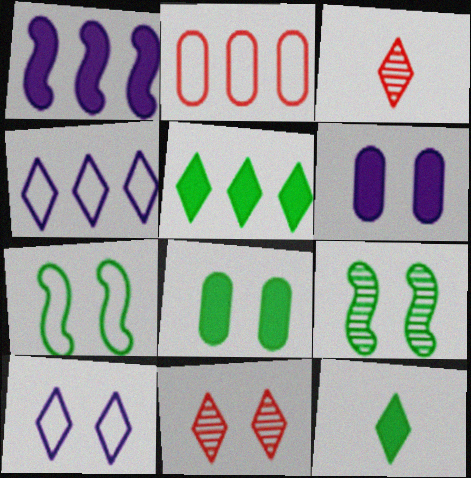[[3, 5, 10], 
[4, 11, 12], 
[6, 7, 11]]